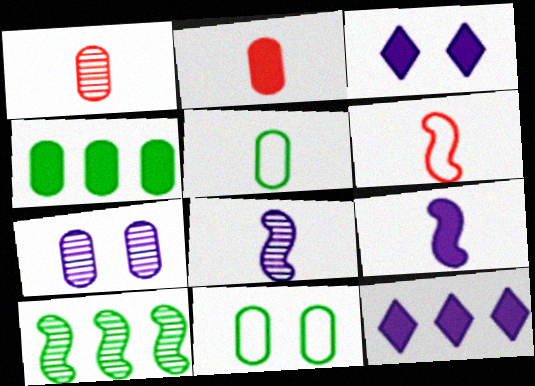[]